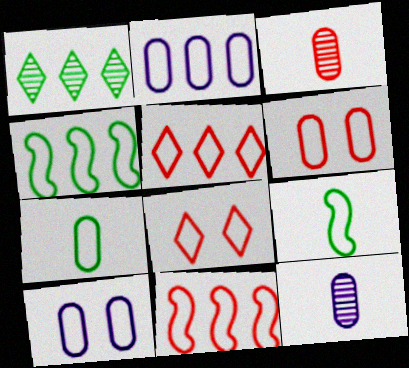[[2, 4, 5], 
[2, 6, 7], 
[2, 8, 9], 
[5, 9, 10]]